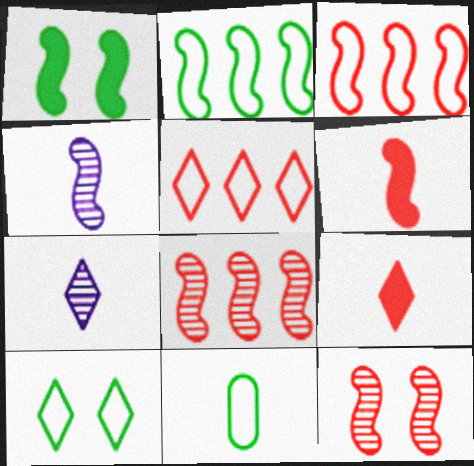[[1, 3, 4], 
[2, 10, 11], 
[3, 6, 12], 
[4, 9, 11], 
[6, 7, 11]]